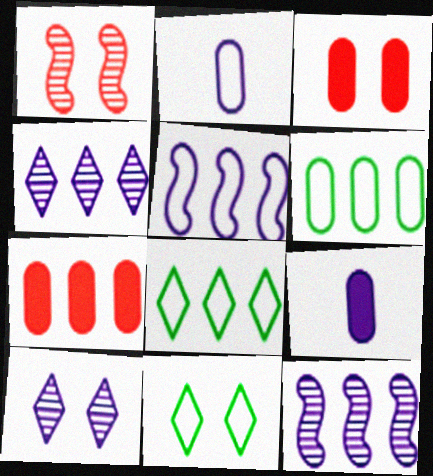[[1, 8, 9], 
[5, 9, 10], 
[7, 8, 12]]